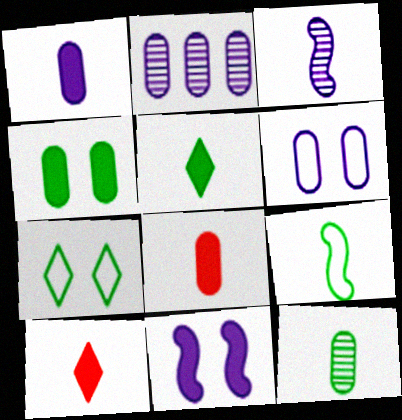[[1, 2, 6], 
[5, 9, 12]]